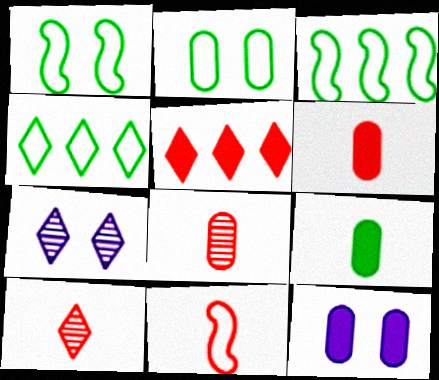[[3, 6, 7], 
[3, 10, 12], 
[6, 10, 11]]